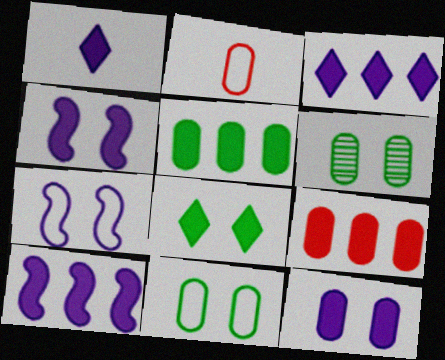[[1, 10, 12]]